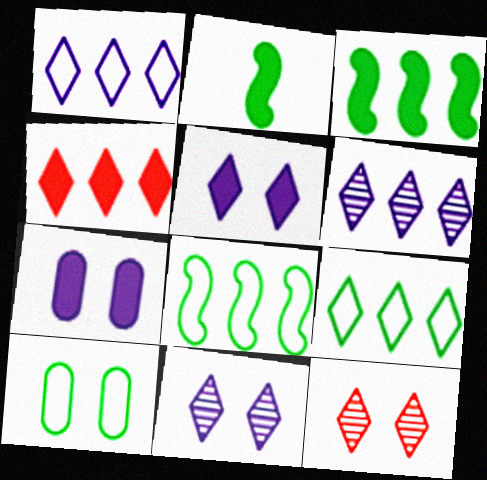[[2, 4, 7], 
[4, 6, 9]]